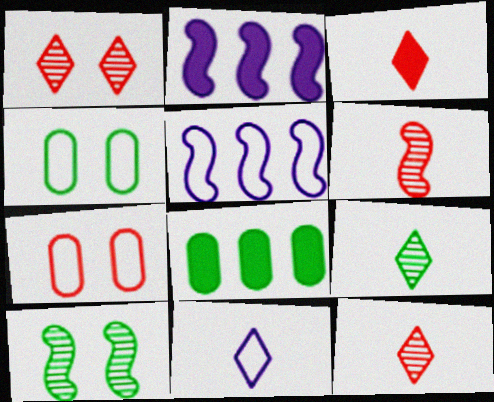[[2, 4, 12], 
[2, 7, 9], 
[3, 9, 11]]